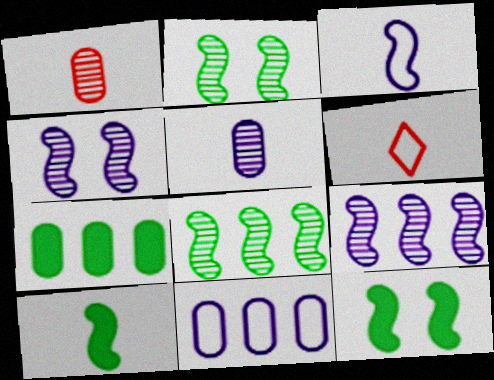[[4, 6, 7], 
[5, 6, 10]]